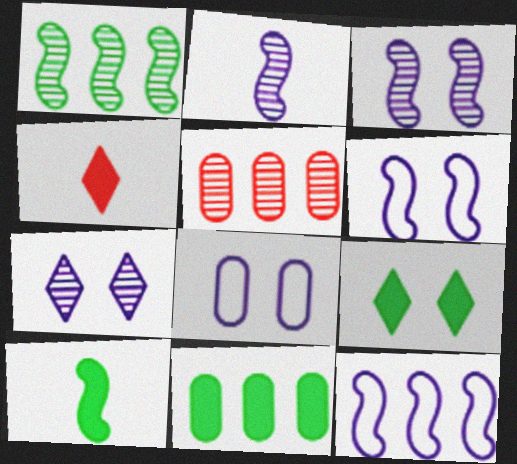[[1, 4, 8], 
[9, 10, 11]]